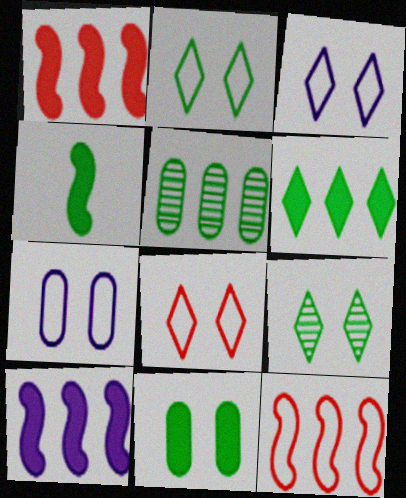[[2, 3, 8], 
[2, 4, 5], 
[4, 6, 11]]